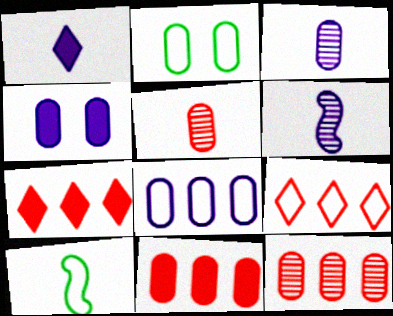[[1, 5, 10], 
[2, 3, 11], 
[2, 6, 7], 
[3, 4, 8]]